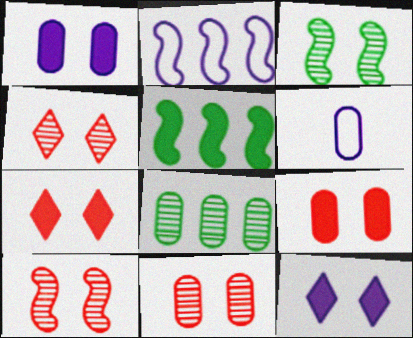[[4, 5, 6], 
[4, 10, 11], 
[6, 8, 9]]